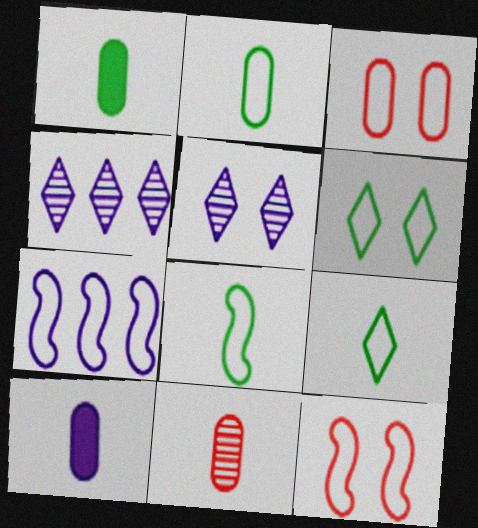[[1, 4, 12], 
[2, 8, 9], 
[2, 10, 11], 
[3, 7, 9], 
[5, 7, 10], 
[7, 8, 12]]